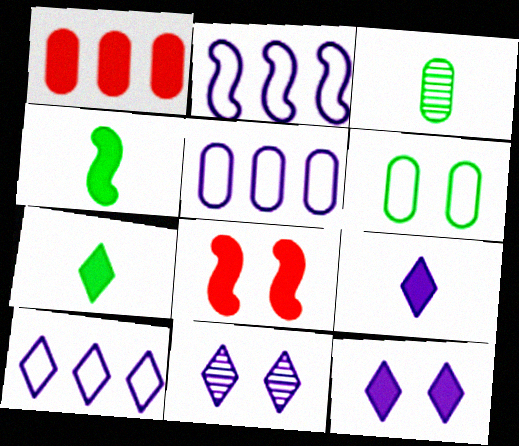[[1, 4, 12], 
[2, 5, 10], 
[3, 8, 10], 
[6, 8, 11], 
[9, 10, 11]]